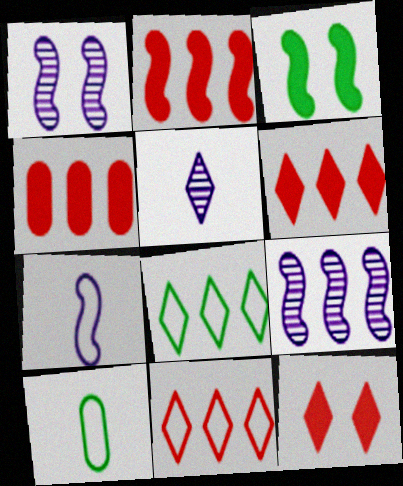[[1, 6, 10], 
[2, 4, 6], 
[4, 8, 9], 
[5, 8, 12], 
[9, 10, 12]]